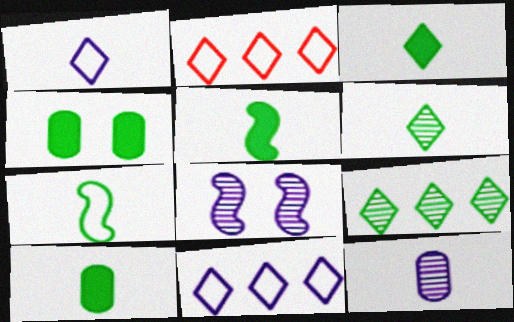[[2, 8, 10], 
[3, 5, 10], 
[4, 7, 9], 
[6, 7, 10]]